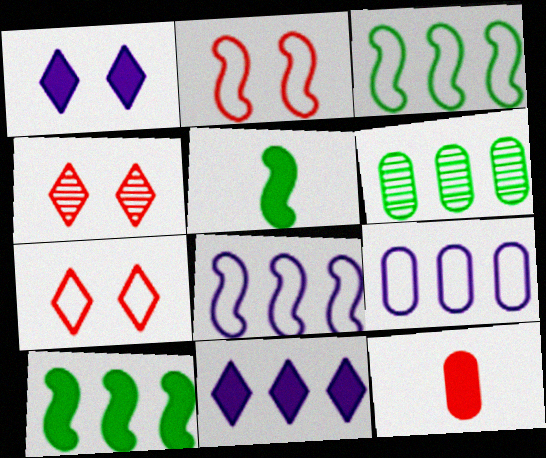[[1, 10, 12], 
[4, 5, 9]]